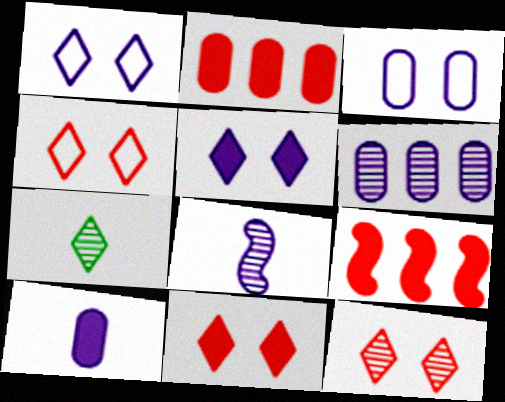[[3, 6, 10], 
[3, 7, 9], 
[4, 11, 12]]